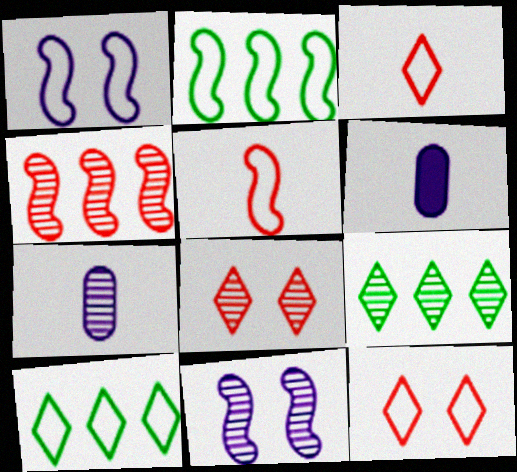[[1, 2, 5], 
[2, 6, 8]]